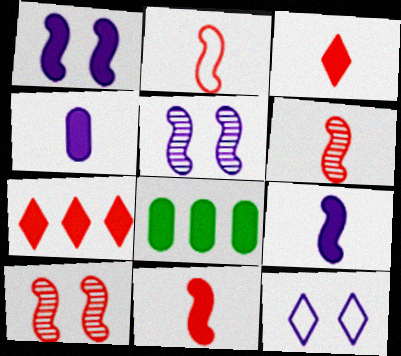[[1, 3, 8], 
[2, 6, 11], 
[6, 8, 12]]